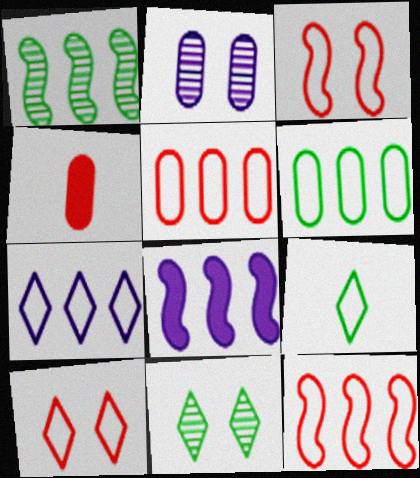[[1, 8, 12], 
[2, 4, 6], 
[6, 7, 12], 
[7, 9, 10]]